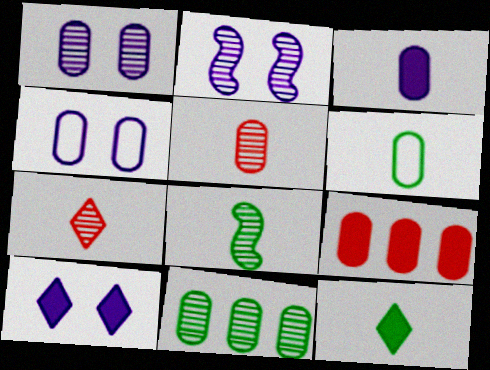[[1, 5, 11], 
[1, 6, 9], 
[2, 4, 10], 
[2, 7, 11], 
[3, 5, 6], 
[6, 8, 12]]